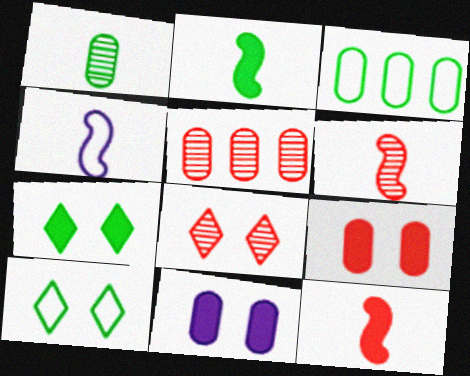[[2, 4, 6], 
[4, 5, 7], 
[5, 6, 8]]